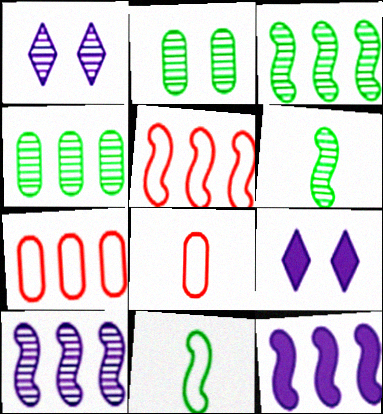[[3, 5, 12], 
[3, 8, 9], 
[6, 7, 9]]